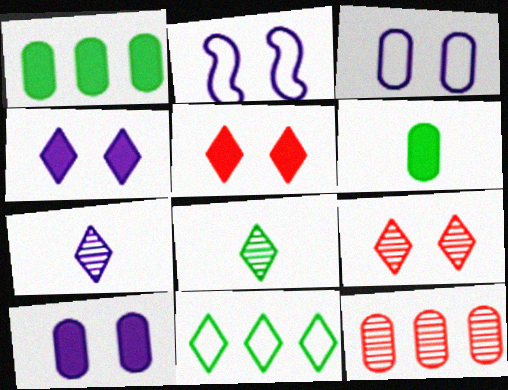[[3, 6, 12], 
[5, 7, 11]]